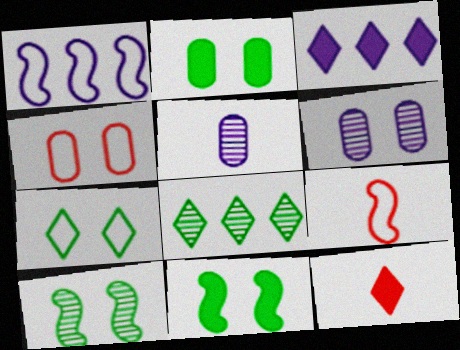[[2, 4, 6], 
[2, 7, 10]]